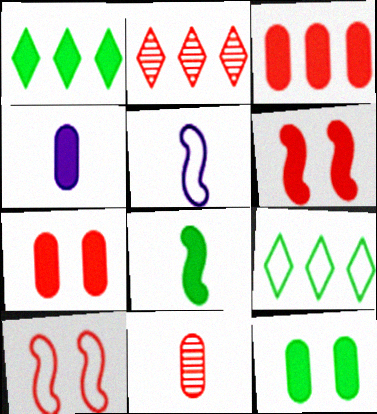[[1, 4, 6], 
[1, 8, 12], 
[2, 5, 12], 
[3, 4, 12]]